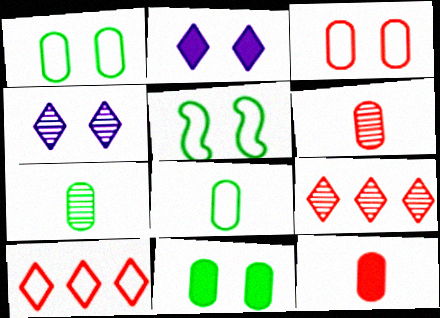[]